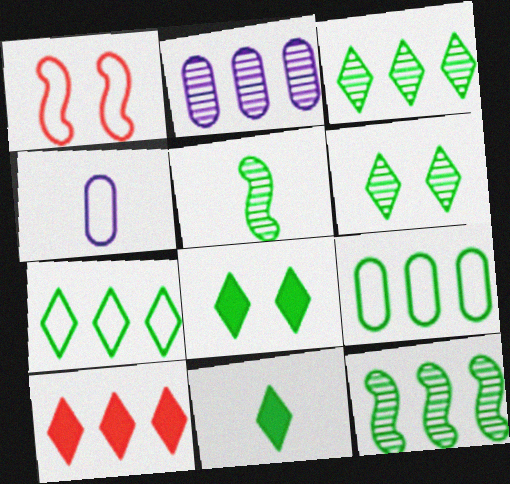[[1, 2, 11], 
[1, 4, 7], 
[5, 8, 9], 
[6, 7, 11]]